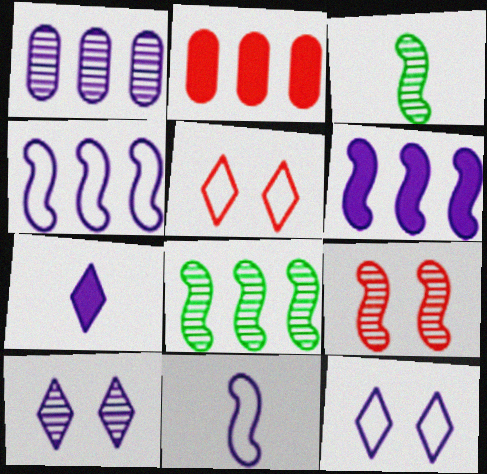[[2, 3, 12]]